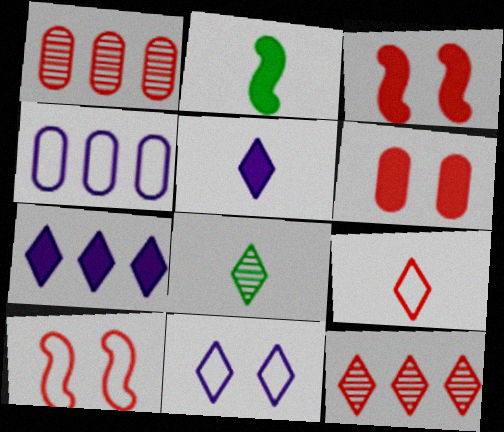[[1, 2, 11], 
[1, 3, 9], 
[2, 6, 7], 
[3, 4, 8], 
[5, 8, 9]]